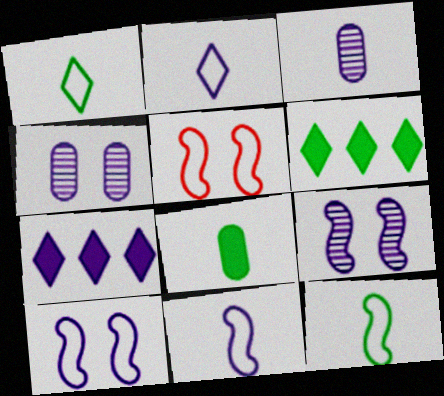[[3, 5, 6], 
[3, 7, 10], 
[4, 7, 11]]